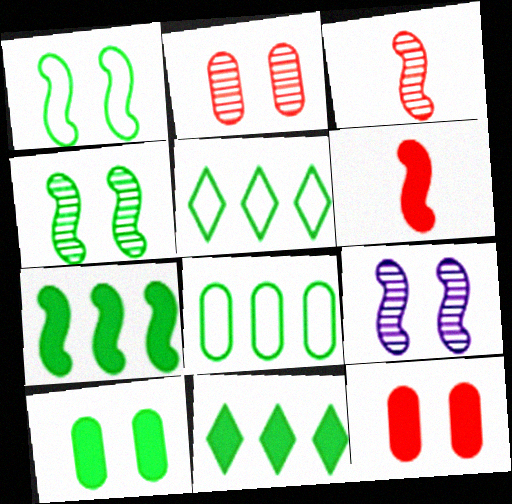[]